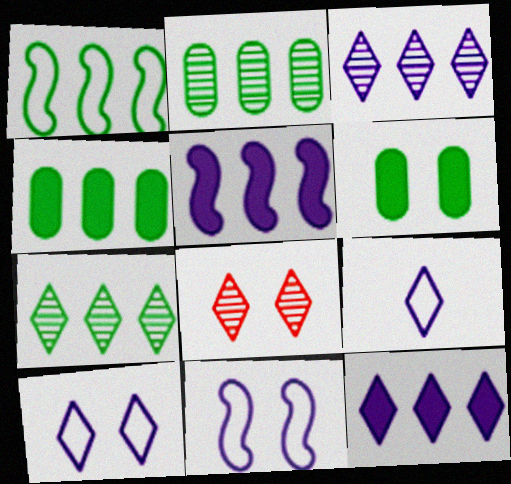[[1, 4, 7], 
[6, 8, 11]]